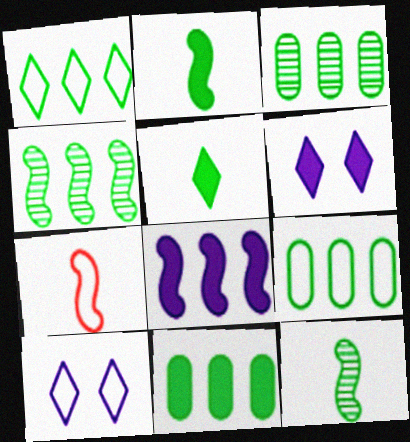[[1, 4, 11], 
[3, 6, 7], 
[3, 9, 11], 
[7, 9, 10]]